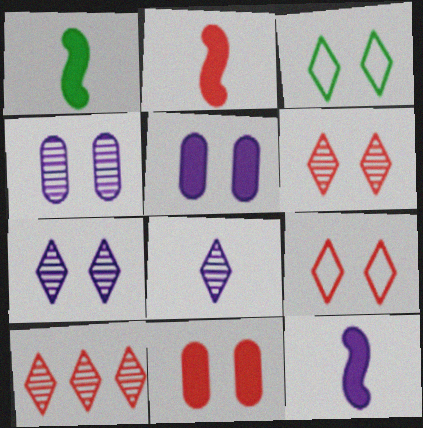[[1, 2, 12]]